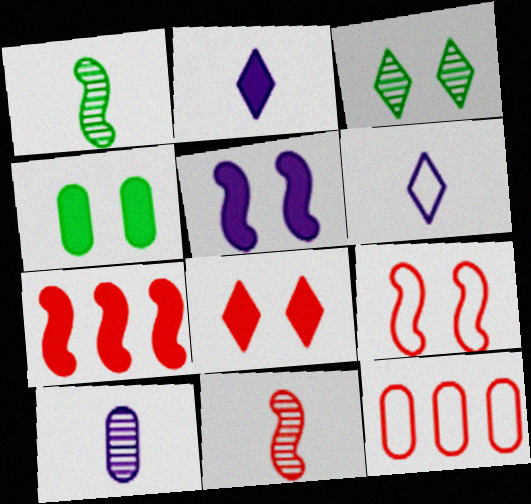[[2, 4, 7], 
[4, 5, 8], 
[4, 10, 12], 
[7, 9, 11], 
[8, 11, 12]]